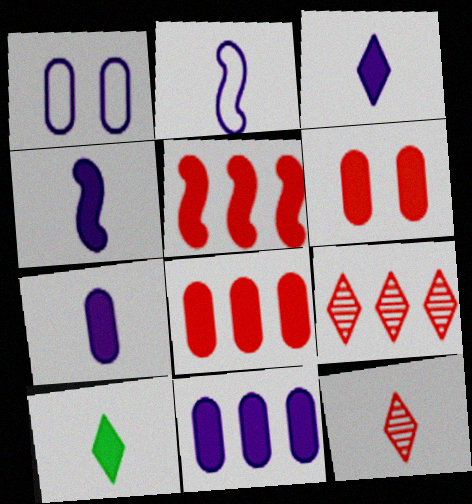[[3, 4, 7]]